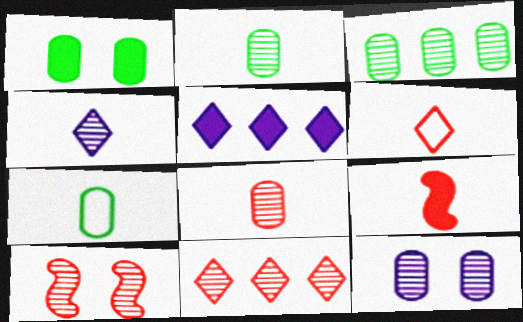[[1, 3, 7], 
[1, 5, 9], 
[3, 4, 10], 
[3, 8, 12], 
[4, 7, 9], 
[5, 7, 10], 
[6, 8, 9], 
[8, 10, 11]]